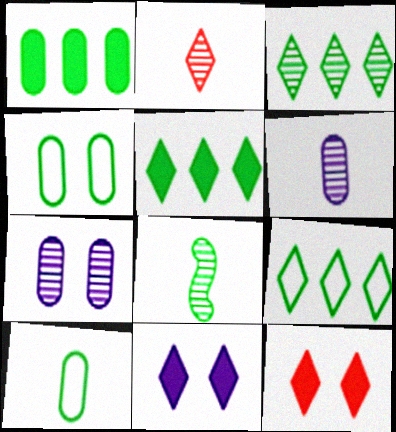[[2, 6, 8], 
[2, 9, 11], 
[3, 5, 9], 
[4, 5, 8]]